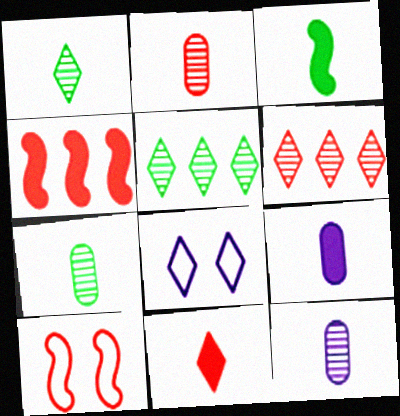[[2, 7, 12], 
[3, 9, 11], 
[4, 7, 8], 
[5, 8, 11], 
[5, 9, 10]]